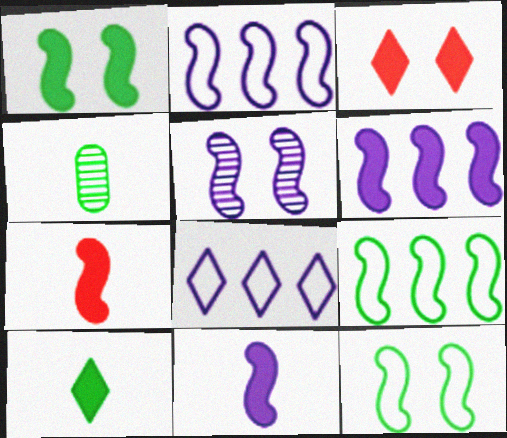[[1, 6, 7], 
[2, 3, 4], 
[2, 5, 11], 
[5, 7, 9]]